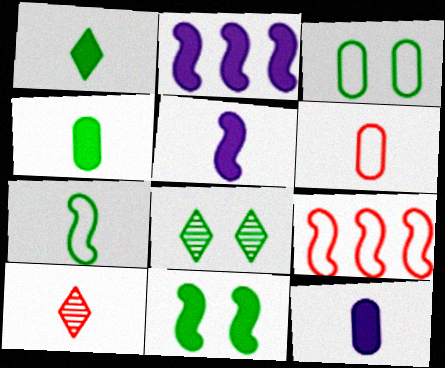[[2, 3, 10], 
[2, 6, 8], 
[3, 8, 11], 
[7, 10, 12], 
[8, 9, 12]]